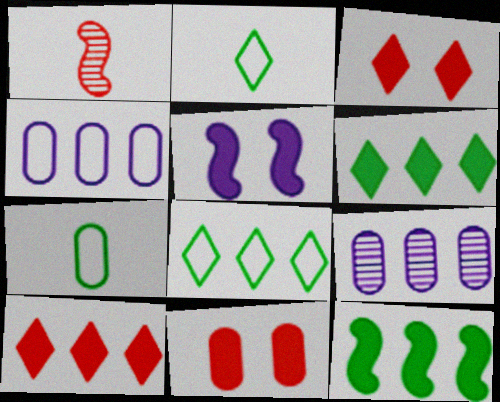[[7, 9, 11]]